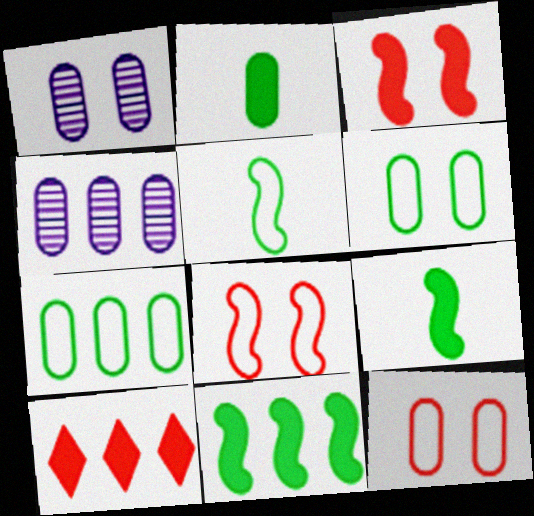[[1, 5, 10], 
[2, 4, 12]]